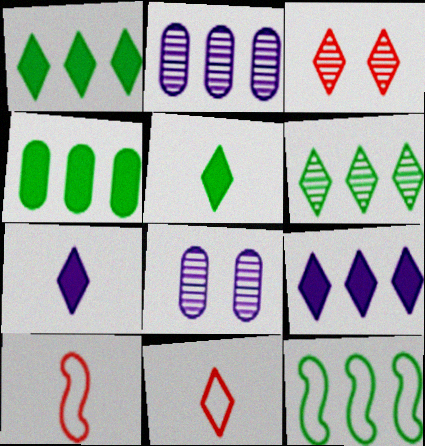[[1, 8, 10], 
[4, 6, 12]]